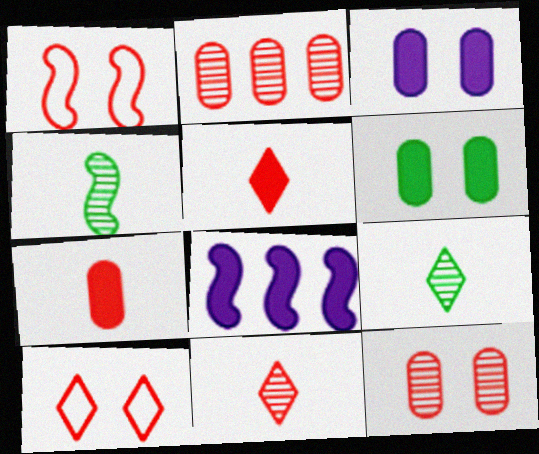[[1, 2, 5], 
[1, 4, 8], 
[5, 6, 8]]